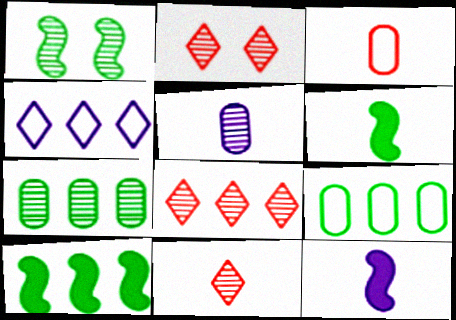[[1, 5, 8], 
[2, 8, 11], 
[2, 9, 12]]